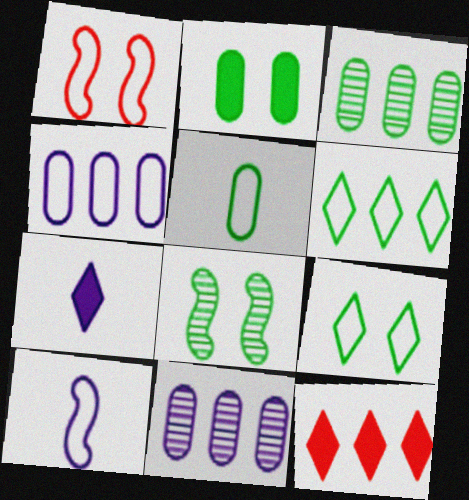[[1, 3, 7], 
[2, 3, 5], 
[2, 8, 9]]